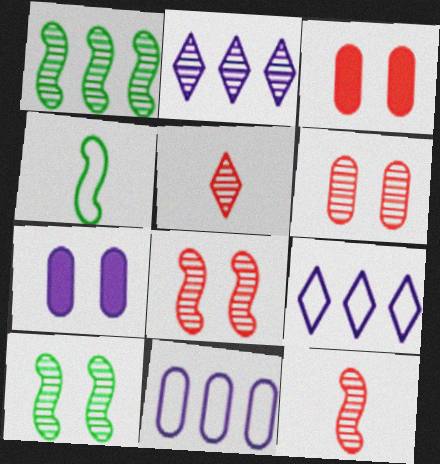[[2, 3, 4]]